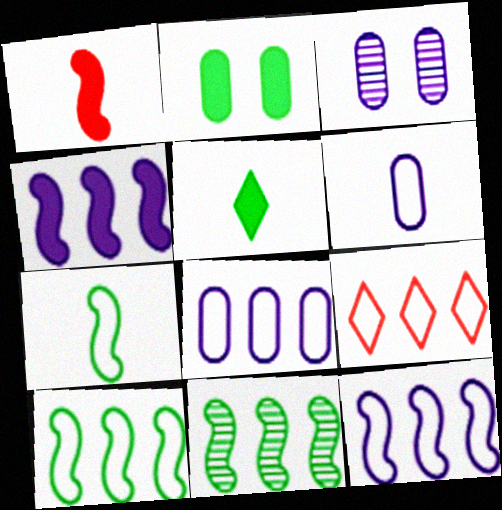[[8, 9, 10]]